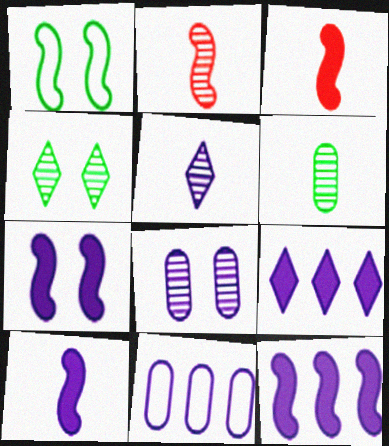[[1, 2, 12], 
[2, 5, 6], 
[3, 4, 11], 
[5, 7, 11], 
[7, 10, 12]]